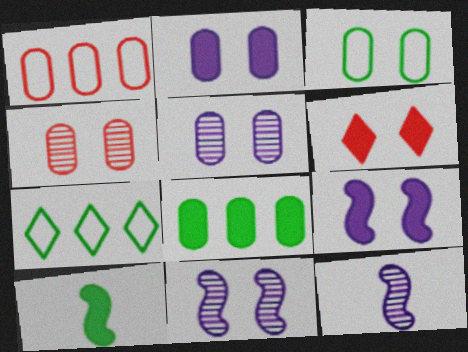[[2, 3, 4], 
[3, 6, 11]]